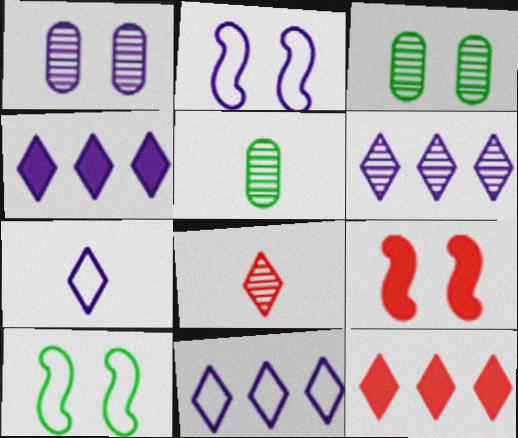[[2, 5, 12], 
[4, 6, 11], 
[5, 9, 11]]